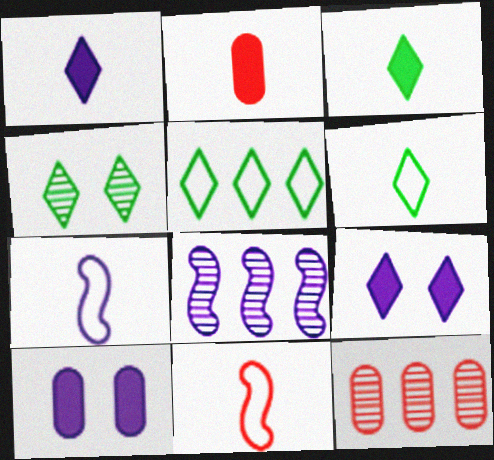[[3, 4, 5]]